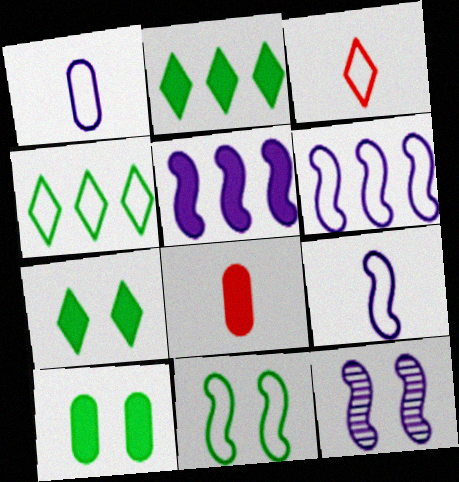[[4, 8, 12], 
[5, 7, 8], 
[5, 9, 12]]